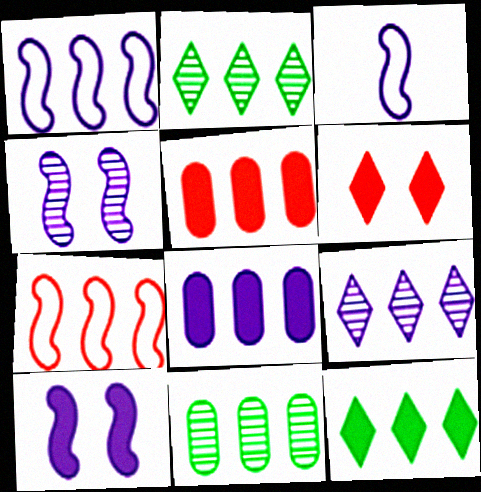[[1, 2, 5], 
[1, 8, 9], 
[2, 7, 8], 
[3, 6, 11]]